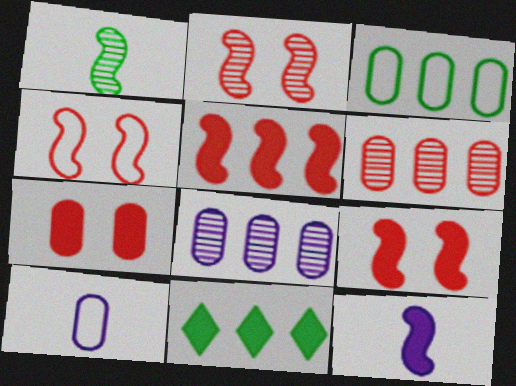[[2, 4, 9], 
[2, 10, 11], 
[7, 11, 12]]